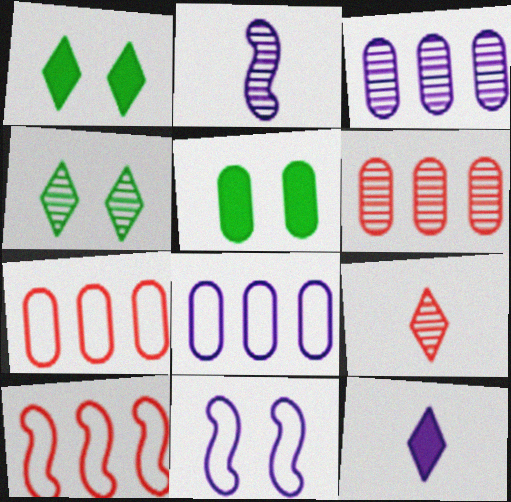[[1, 2, 7], 
[2, 4, 6], 
[3, 11, 12]]